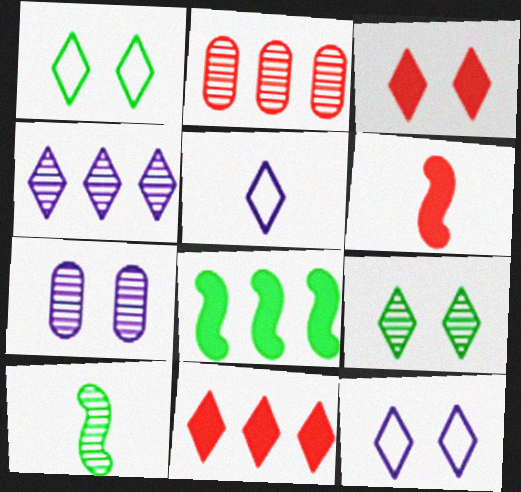[[3, 9, 12], 
[5, 9, 11]]